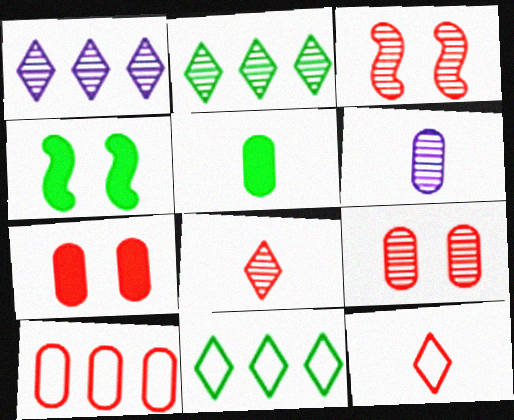[[2, 3, 6]]